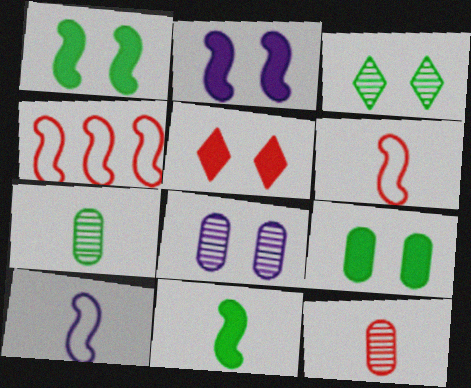[[2, 5, 9], 
[4, 5, 12]]